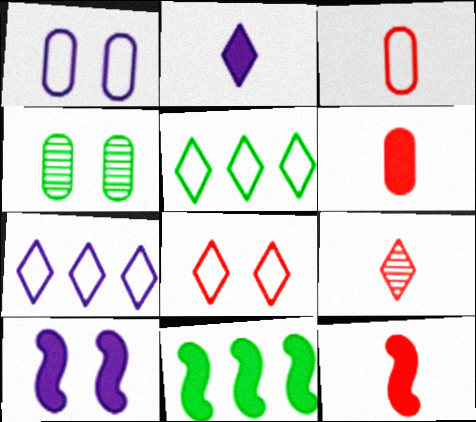[[1, 9, 11], 
[3, 9, 12], 
[4, 7, 12], 
[4, 8, 10], 
[10, 11, 12]]